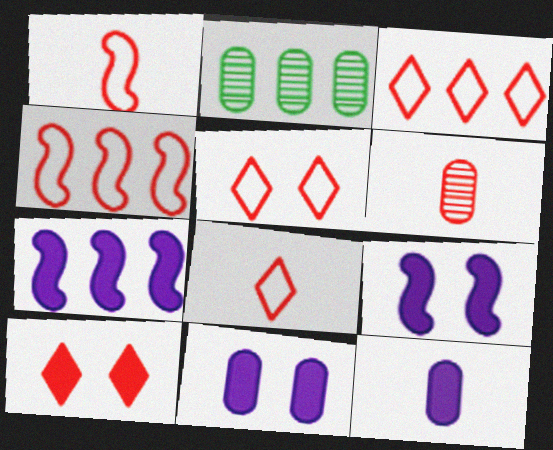[[2, 3, 7], 
[2, 8, 9], 
[3, 5, 8], 
[4, 6, 10]]